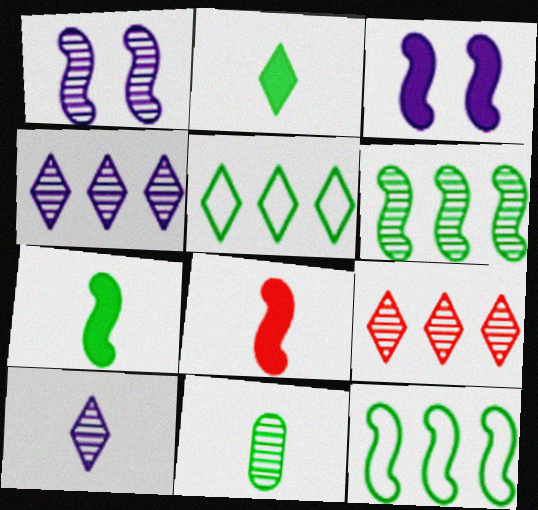[[1, 8, 12], 
[1, 9, 11]]